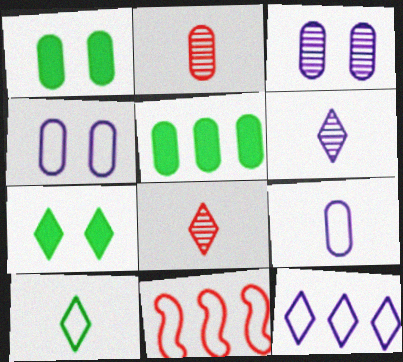[[1, 6, 11], 
[2, 4, 5], 
[4, 10, 11], 
[7, 8, 12]]